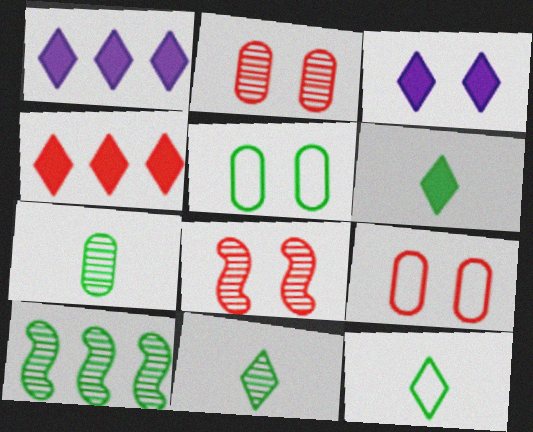[[3, 4, 6], 
[3, 5, 8], 
[5, 6, 10], 
[6, 11, 12]]